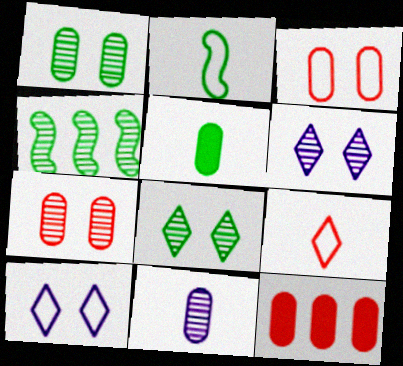[[2, 6, 12]]